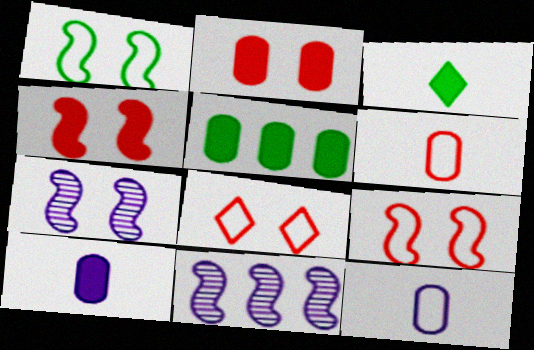[[1, 4, 7], 
[2, 5, 10]]